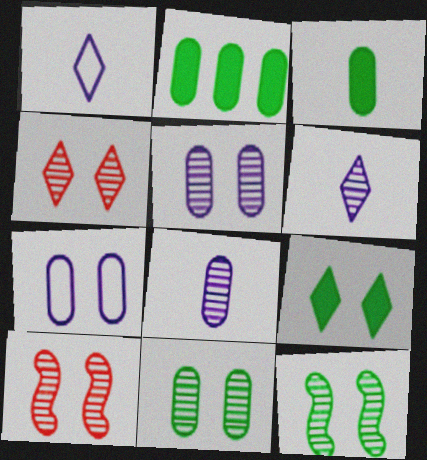[[1, 2, 10], 
[4, 5, 12], 
[7, 9, 10]]